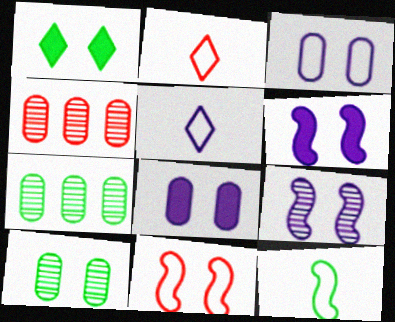[[1, 7, 12], 
[2, 6, 7]]